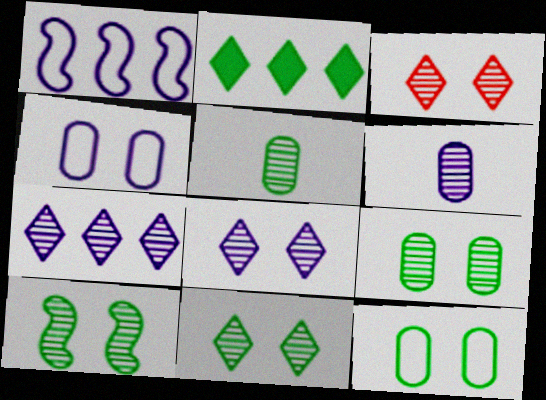[[3, 8, 11], 
[9, 10, 11]]